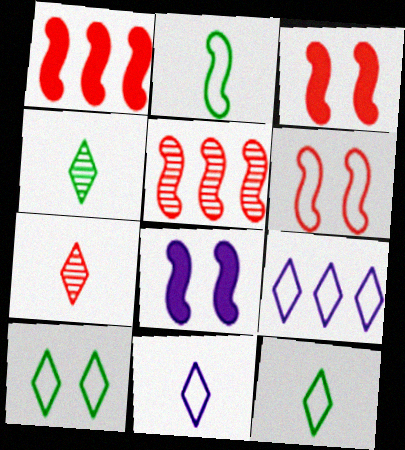[[2, 5, 8]]